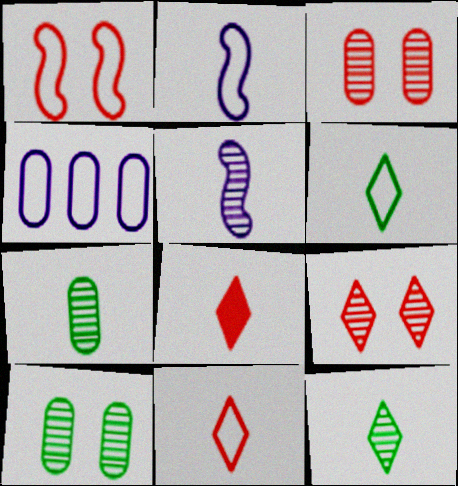[[1, 4, 6], 
[2, 7, 8]]